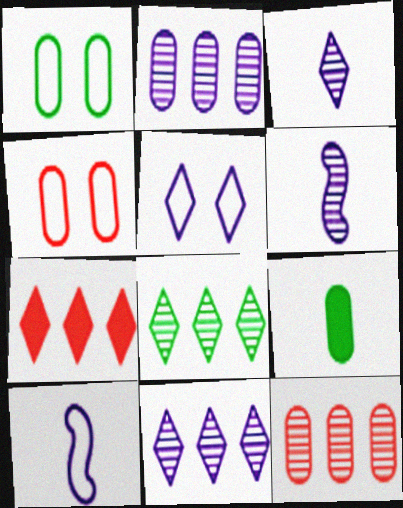[[1, 6, 7], 
[2, 4, 9]]